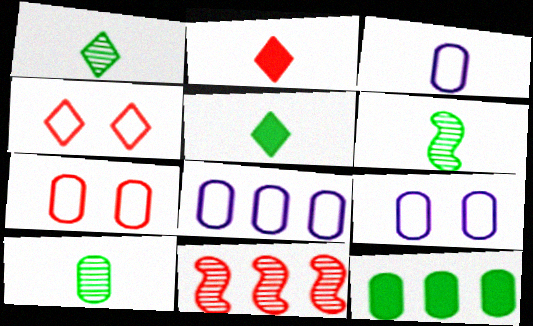[[1, 6, 10], 
[2, 3, 6], 
[2, 7, 11], 
[3, 8, 9], 
[5, 9, 11]]